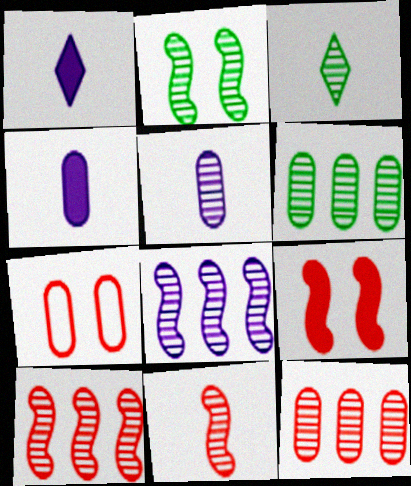[[2, 3, 6], 
[2, 8, 11], 
[3, 5, 11], 
[4, 6, 7]]